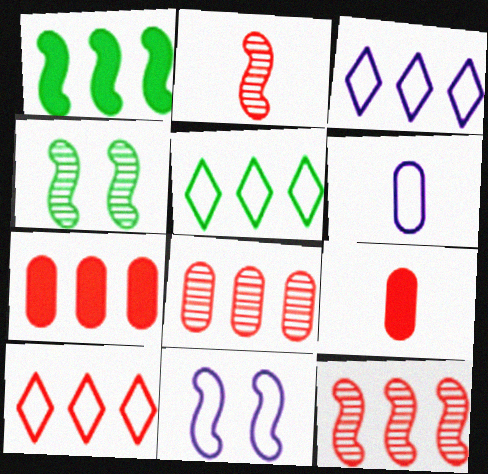[[1, 2, 11], 
[1, 3, 8], 
[3, 4, 9], 
[3, 5, 10], 
[3, 6, 11], 
[7, 10, 12]]